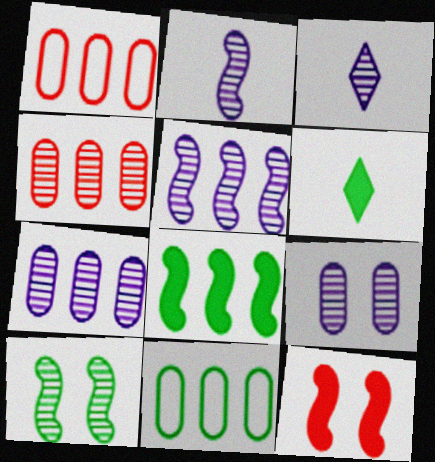[[3, 4, 10], 
[3, 5, 9], 
[3, 11, 12], 
[6, 10, 11]]